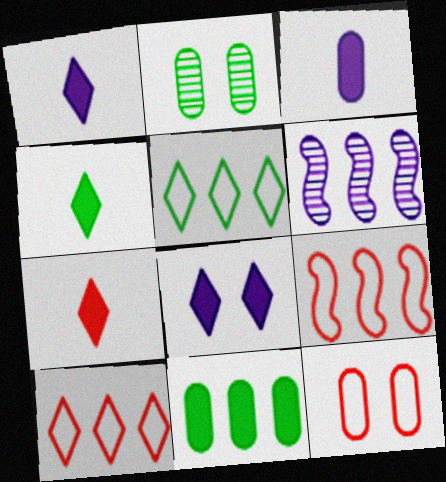[[1, 2, 9], 
[1, 4, 7], 
[4, 6, 12], 
[6, 10, 11]]